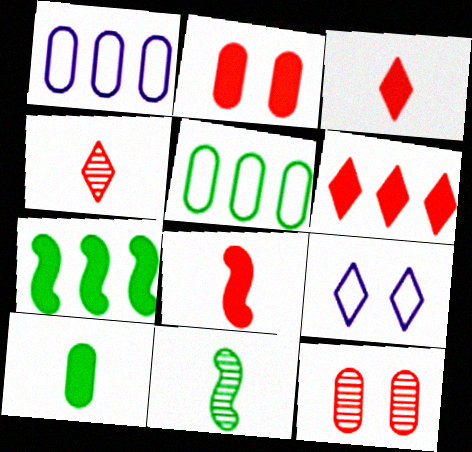[[1, 10, 12], 
[2, 6, 8]]